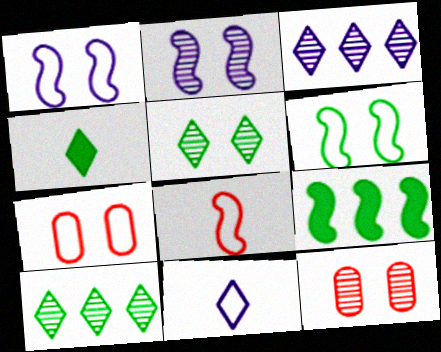[[2, 5, 12], 
[2, 8, 9], 
[9, 11, 12]]